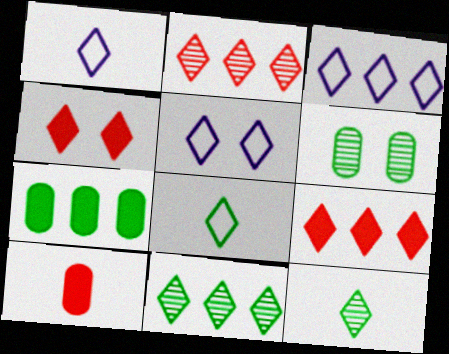[[1, 3, 5], 
[1, 4, 11], 
[3, 4, 12], 
[3, 9, 11], 
[5, 9, 12]]